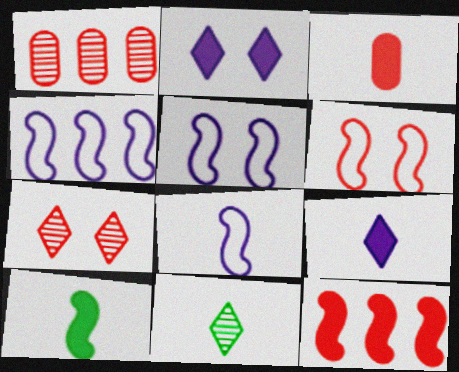[[3, 8, 11], 
[3, 9, 10], 
[4, 5, 8]]